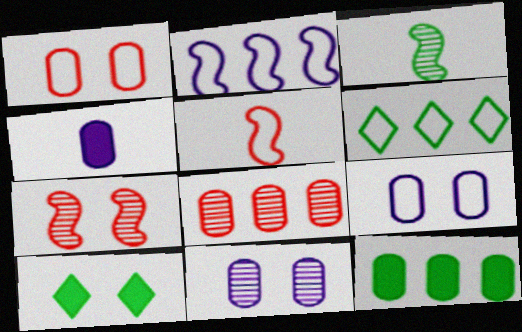[[4, 6, 7], 
[5, 6, 9], 
[7, 9, 10]]